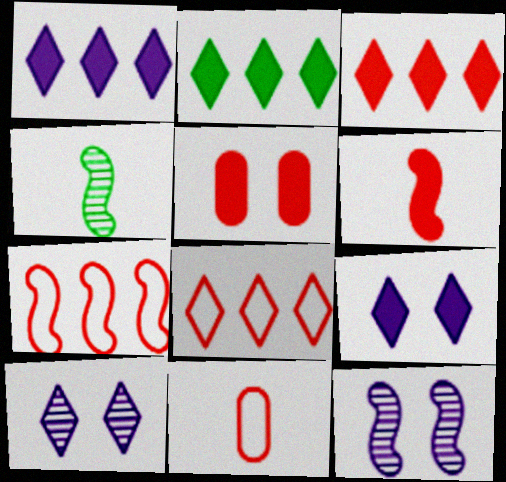[[1, 2, 3], 
[2, 11, 12], 
[3, 5, 6]]